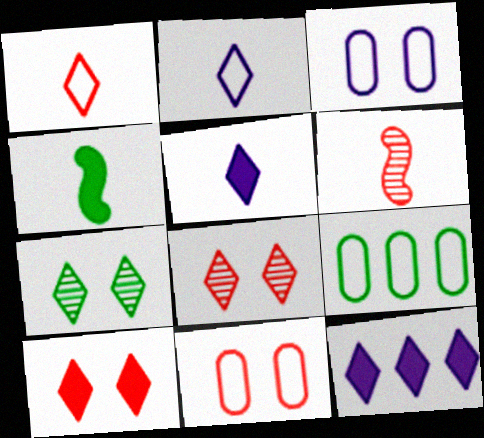[[1, 7, 12], 
[4, 7, 9]]